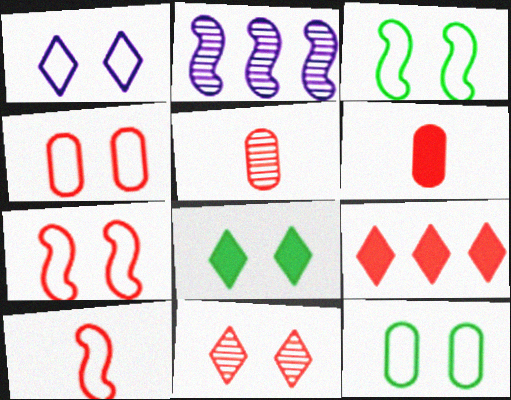[[1, 3, 4], 
[1, 7, 12], 
[1, 8, 11], 
[5, 7, 9]]